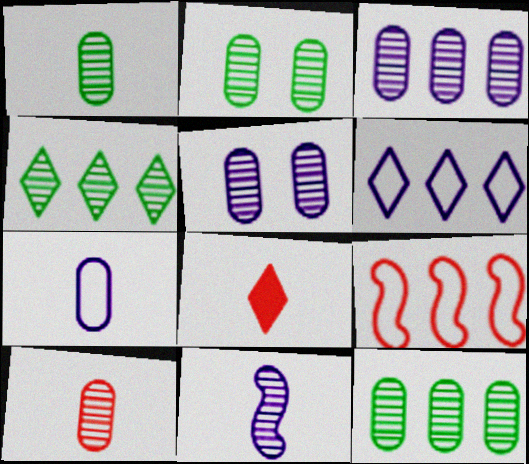[[1, 2, 12], 
[2, 3, 10], 
[5, 10, 12]]